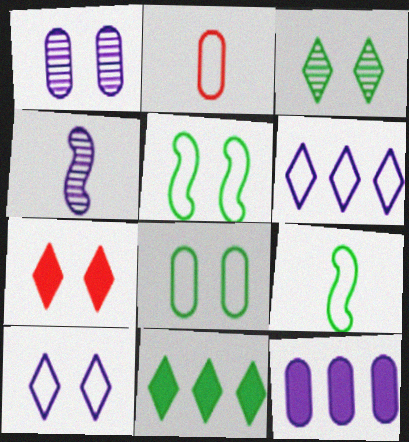[[1, 5, 7], 
[2, 5, 6], 
[3, 7, 10], 
[4, 10, 12]]